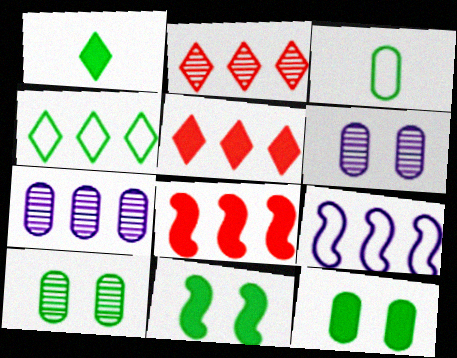[[4, 7, 8]]